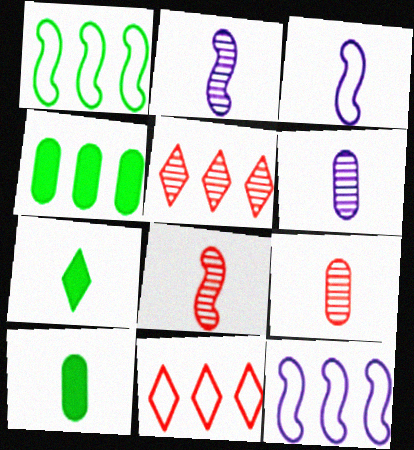[[3, 7, 9], 
[4, 5, 12]]